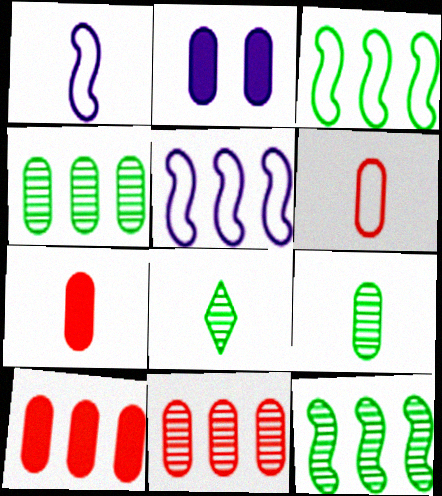[[1, 7, 8], 
[2, 4, 6]]